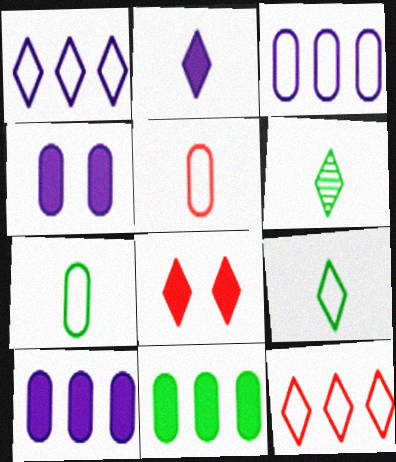[[1, 6, 8]]